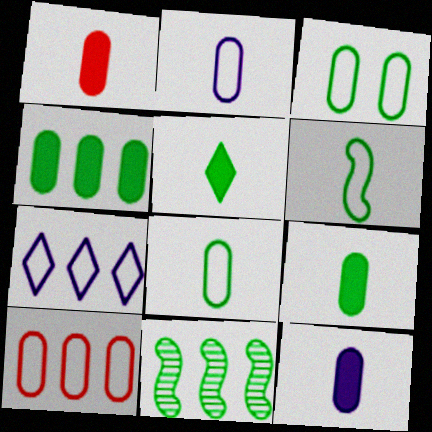[[1, 9, 12], 
[2, 3, 10], 
[3, 5, 11]]